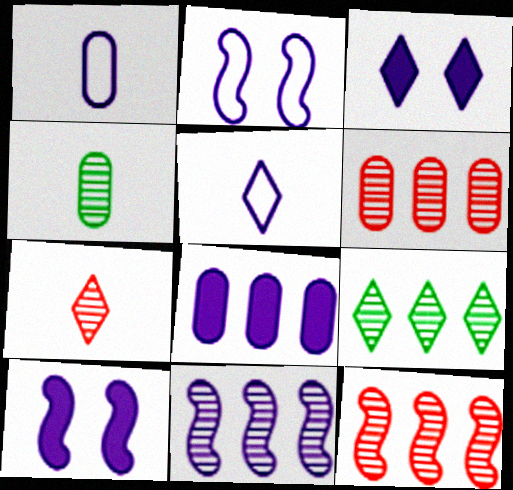[[1, 3, 11], 
[6, 9, 11]]